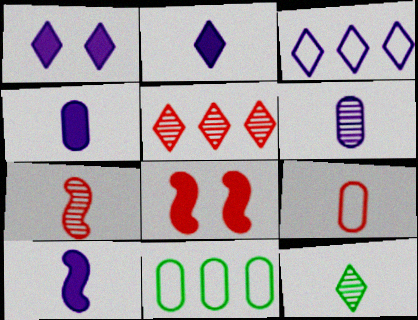[[1, 7, 11], 
[2, 4, 10], 
[5, 8, 9], 
[6, 7, 12], 
[9, 10, 12]]